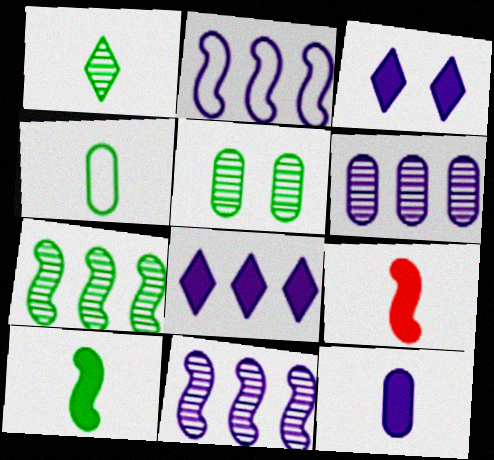[[1, 4, 10], 
[1, 5, 7], 
[2, 6, 8]]